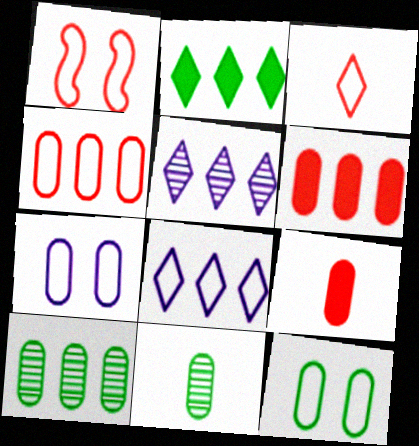[[1, 3, 4], 
[6, 7, 11], 
[7, 9, 10]]